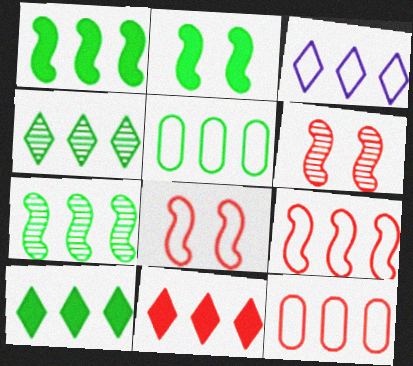[[1, 4, 5], 
[3, 4, 11], 
[3, 5, 9], 
[5, 7, 10]]